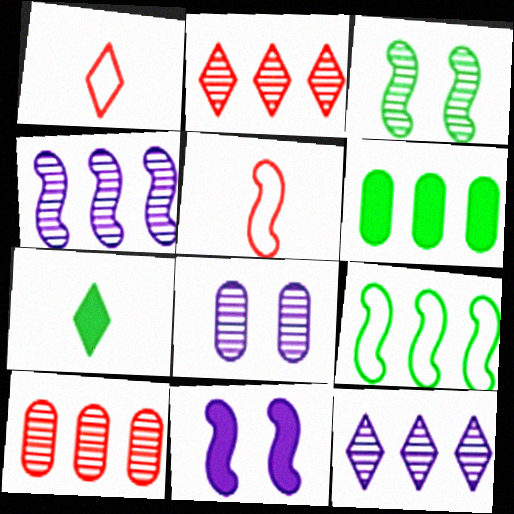[]